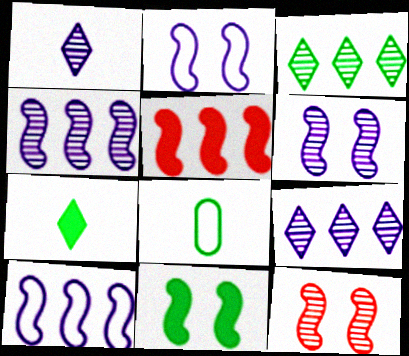[[2, 11, 12], 
[3, 8, 11]]